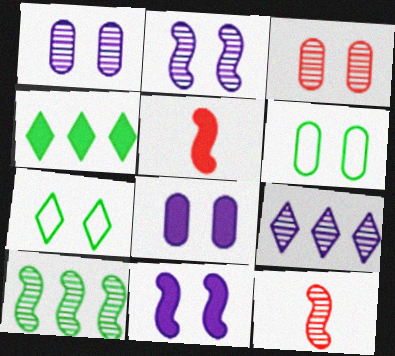[[2, 10, 12], 
[3, 6, 8], 
[3, 7, 11], 
[4, 5, 8], 
[5, 6, 9]]